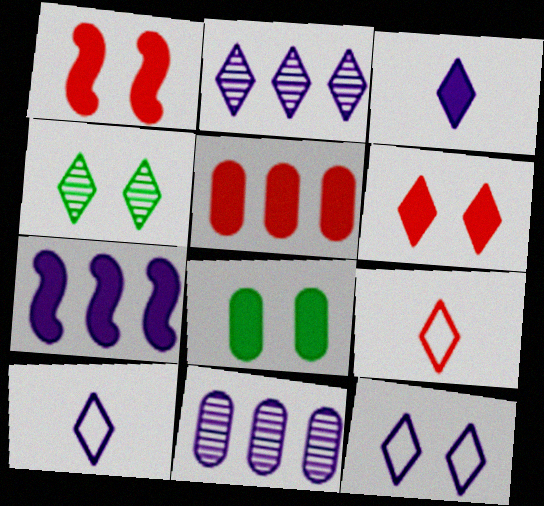[[2, 3, 12], 
[4, 6, 12]]